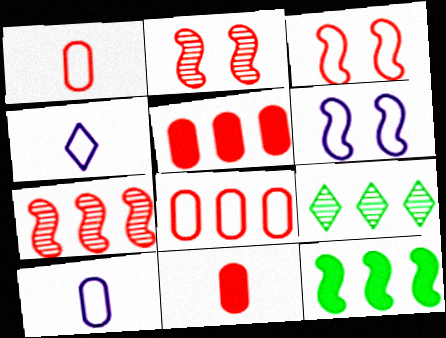[[6, 9, 11]]